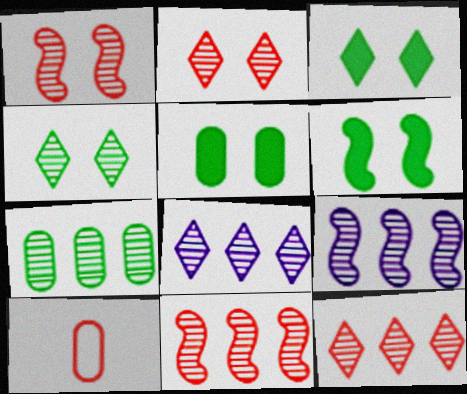[[3, 5, 6], 
[3, 9, 10], 
[6, 8, 10], 
[7, 8, 11], 
[7, 9, 12]]